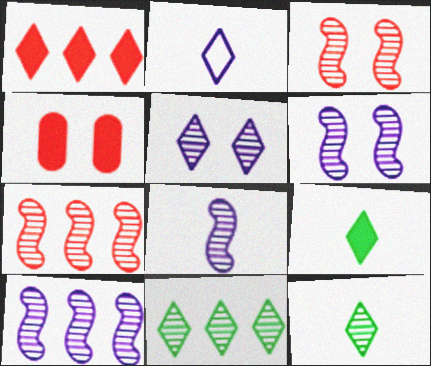[[6, 8, 10]]